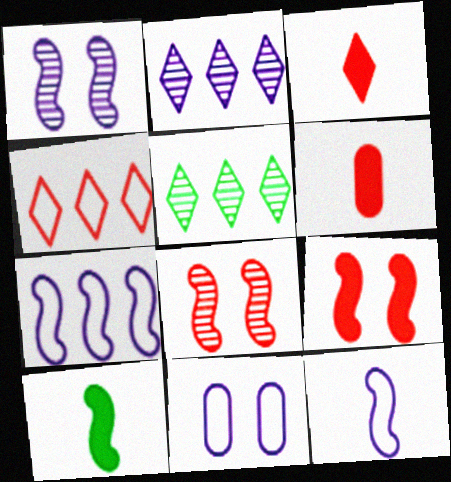[[4, 6, 8], 
[7, 8, 10]]